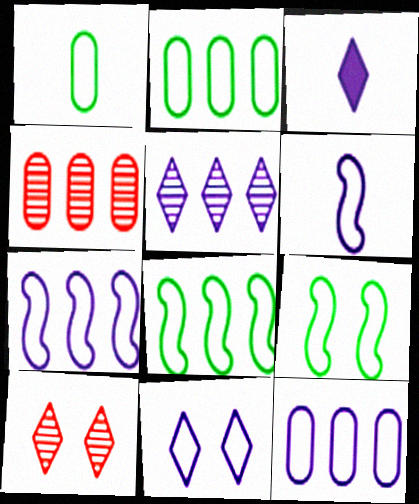[[3, 4, 9], 
[3, 5, 11], 
[6, 11, 12]]